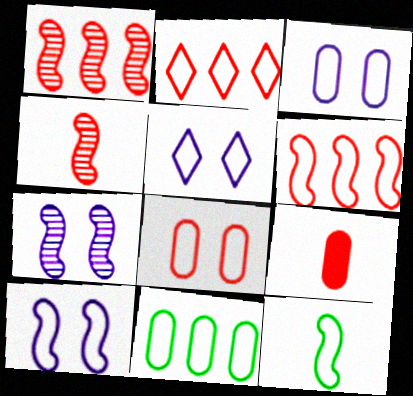[[2, 3, 12], 
[3, 5, 10], 
[6, 10, 12]]